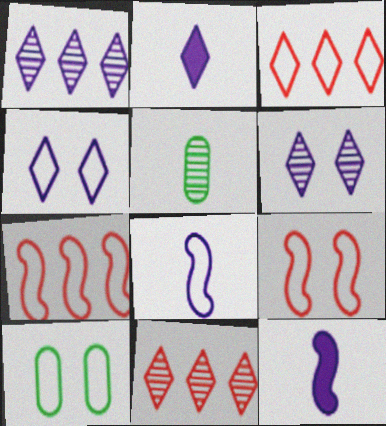[[1, 2, 4], 
[3, 8, 10], 
[4, 9, 10], 
[10, 11, 12]]